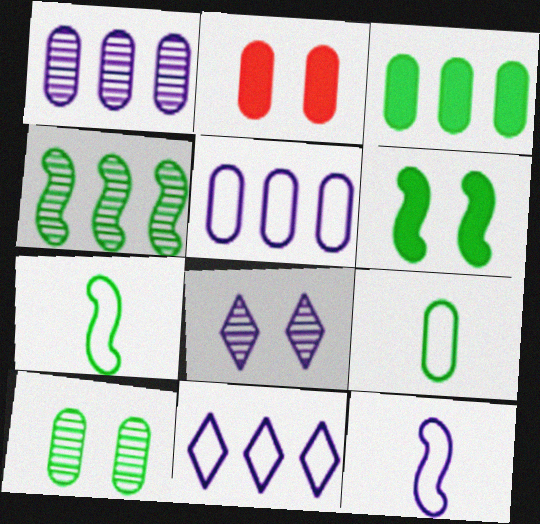[[1, 2, 9], 
[3, 9, 10], 
[4, 6, 7]]